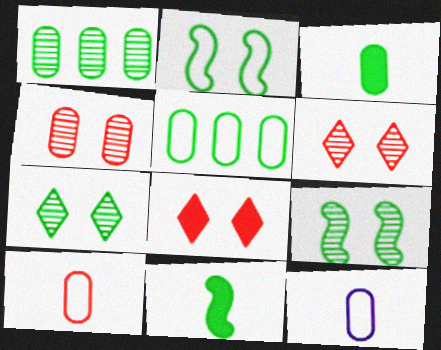[[5, 7, 11]]